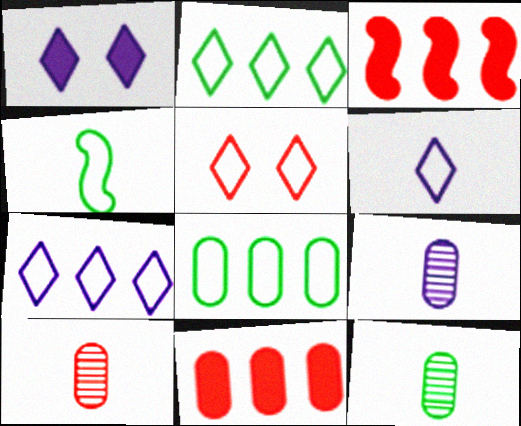[[2, 5, 6], 
[3, 5, 10], 
[9, 10, 12]]